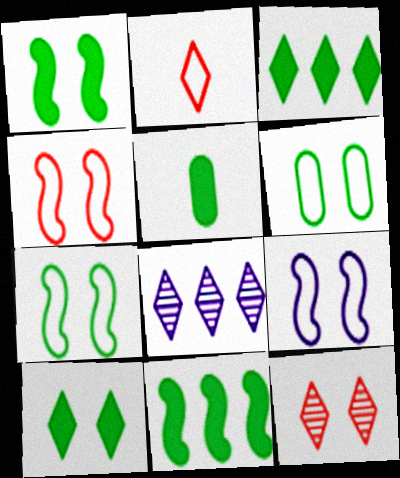[[1, 3, 5], 
[2, 8, 10], 
[4, 5, 8], 
[4, 7, 9], 
[5, 10, 11]]